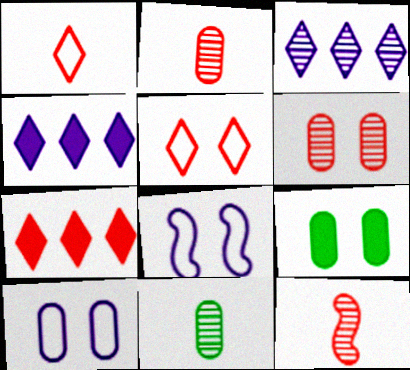[[6, 9, 10], 
[7, 8, 11]]